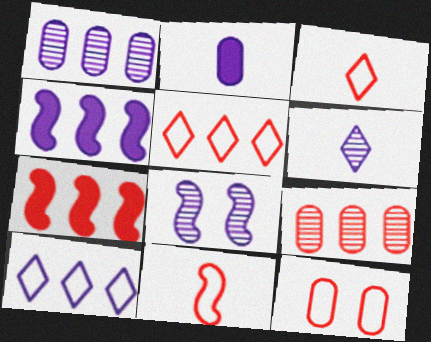[[1, 4, 10], 
[1, 6, 8], 
[2, 8, 10], 
[5, 7, 9], 
[5, 11, 12]]